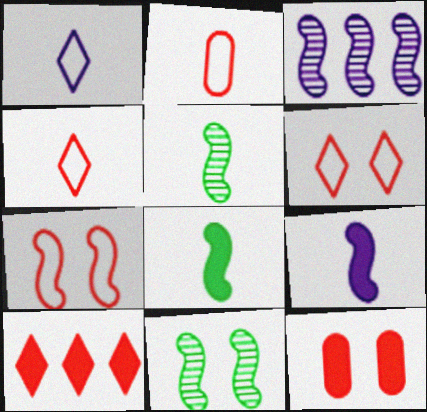[[3, 7, 8]]